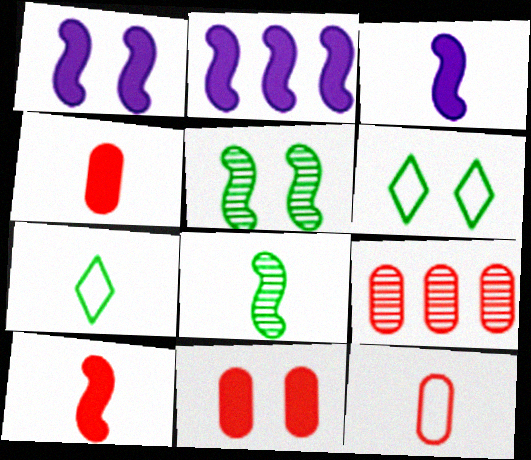[[1, 2, 3], 
[1, 7, 9], 
[3, 6, 9], 
[9, 11, 12]]